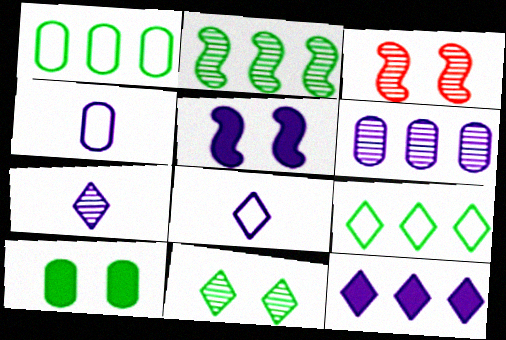[[5, 6, 8]]